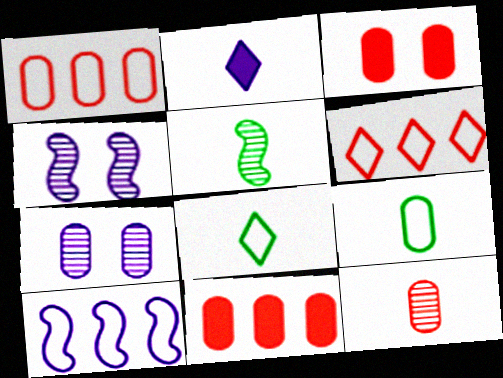[[1, 3, 12], 
[2, 7, 10], 
[4, 8, 11], 
[7, 9, 11]]